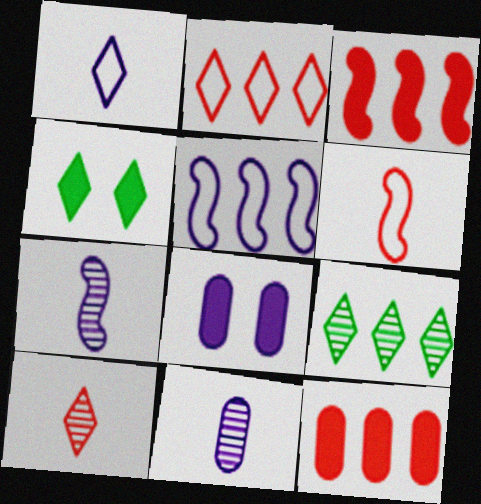[[5, 9, 12], 
[6, 8, 9]]